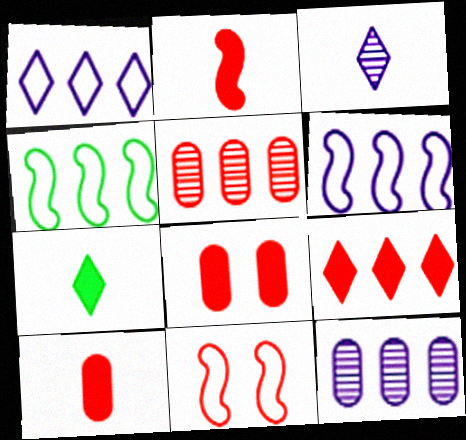[[2, 8, 9], 
[3, 4, 8], 
[4, 9, 12], 
[7, 11, 12]]